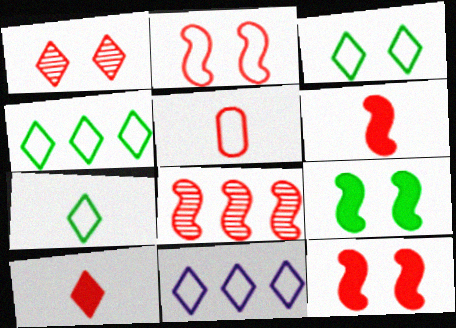[[2, 6, 8], 
[3, 4, 7]]